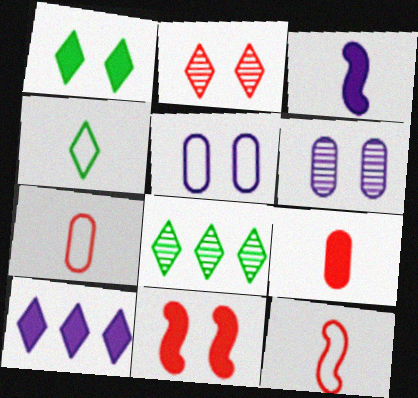[[1, 4, 8], 
[2, 4, 10]]